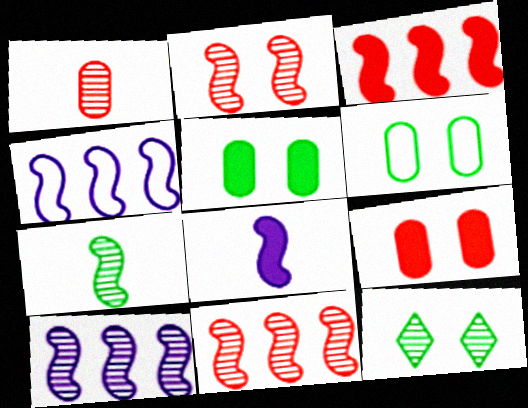[[1, 10, 12], 
[2, 7, 10]]